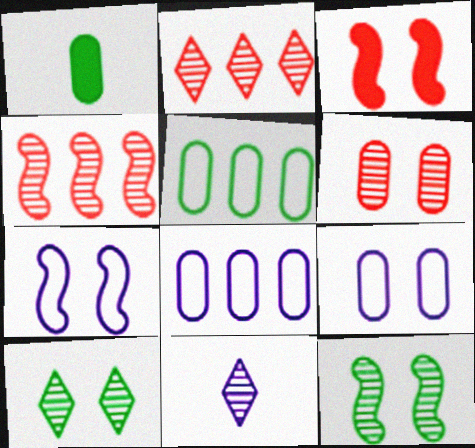[[1, 2, 7], 
[1, 6, 8], 
[2, 10, 11], 
[3, 5, 11], 
[3, 7, 12], 
[3, 9, 10]]